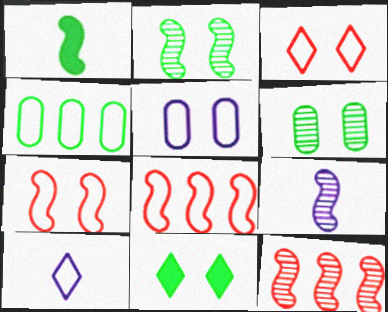[[2, 9, 12], 
[4, 7, 10]]